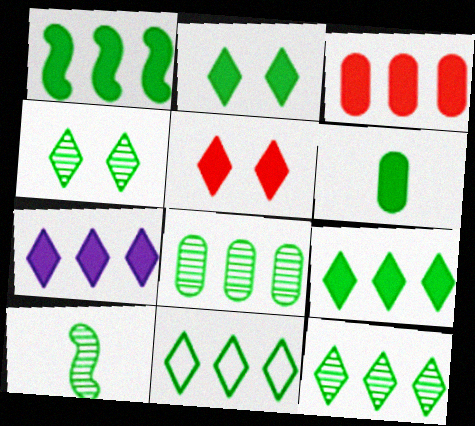[[1, 2, 6], 
[1, 3, 7], 
[1, 8, 11], 
[4, 8, 10], 
[9, 11, 12]]